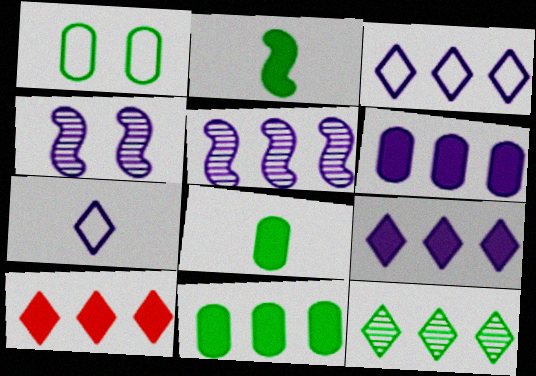[[1, 2, 12], 
[3, 5, 6], 
[3, 10, 12], 
[4, 6, 7]]